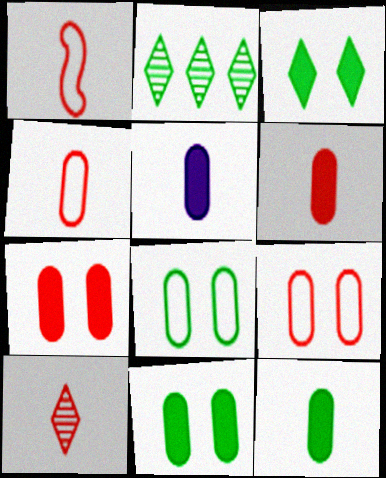[[1, 6, 10], 
[5, 6, 12]]